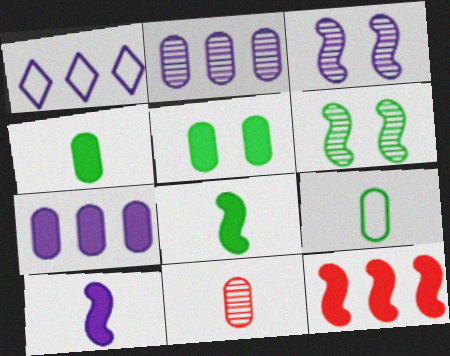[]